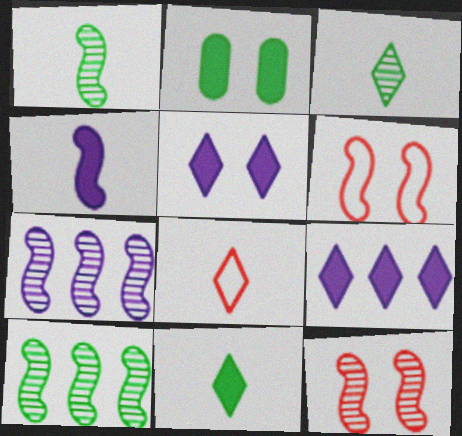[[1, 7, 12], 
[2, 7, 8], 
[4, 6, 10]]